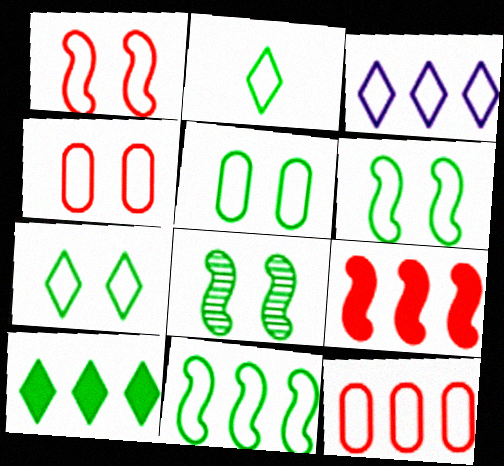[[2, 5, 11], 
[3, 11, 12], 
[5, 6, 7]]